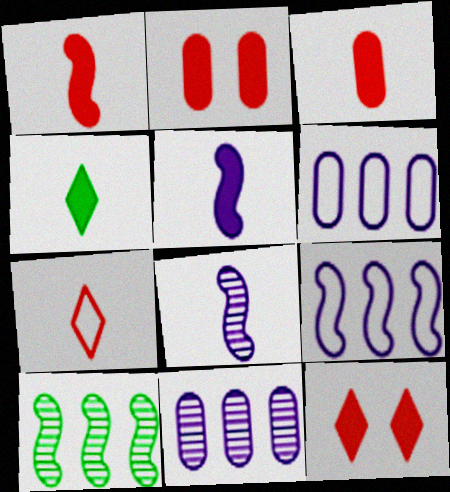[[3, 4, 5]]